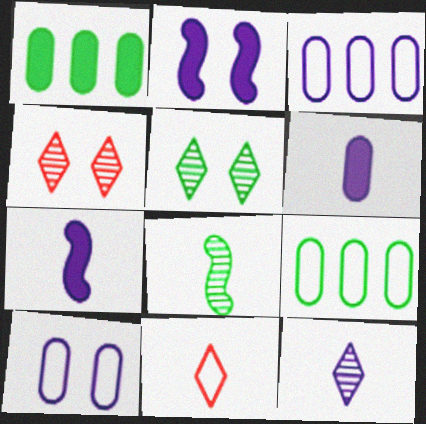[[2, 3, 12], 
[4, 7, 9], 
[6, 8, 11]]